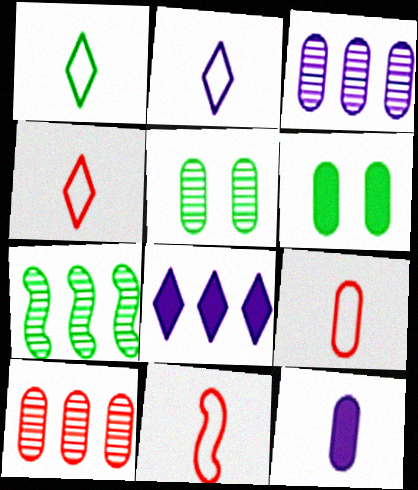[[1, 2, 4], 
[1, 6, 7], 
[3, 6, 9], 
[4, 9, 11], 
[5, 8, 11]]